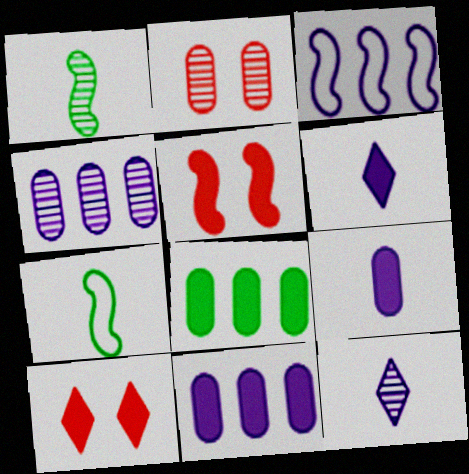[[1, 3, 5], 
[4, 7, 10], 
[5, 6, 8]]